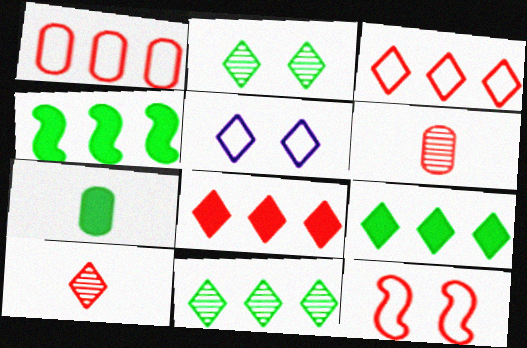[[4, 5, 6], 
[5, 9, 10], 
[6, 8, 12]]